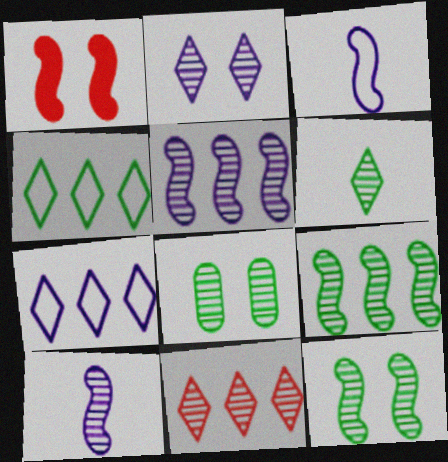[[1, 3, 9], 
[2, 6, 11], 
[6, 8, 9], 
[8, 10, 11]]